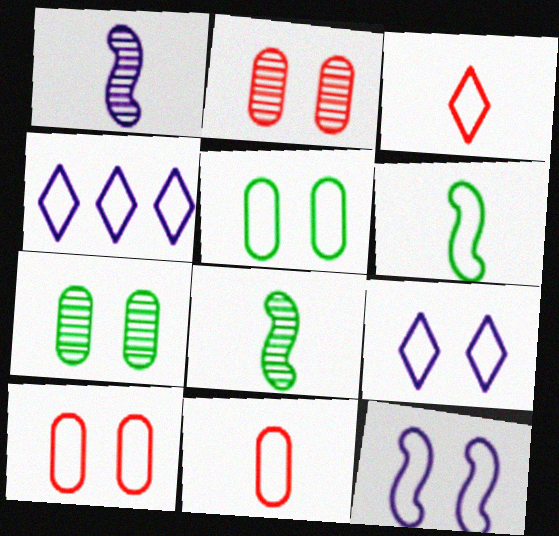[[4, 6, 10]]